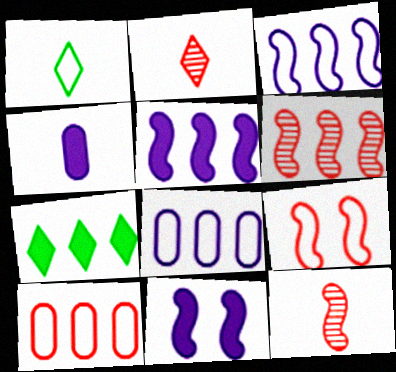[[1, 4, 12], 
[1, 8, 9], 
[6, 7, 8]]